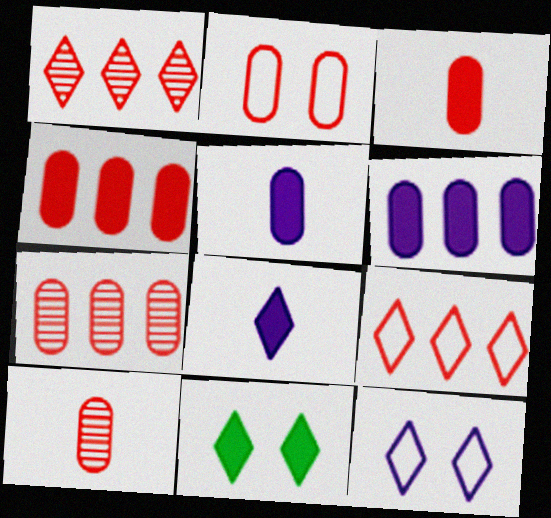[[2, 3, 7], 
[2, 4, 10]]